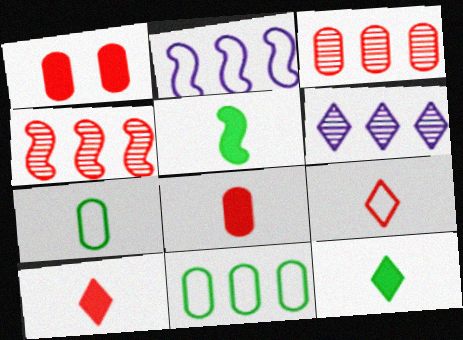[[1, 4, 9]]